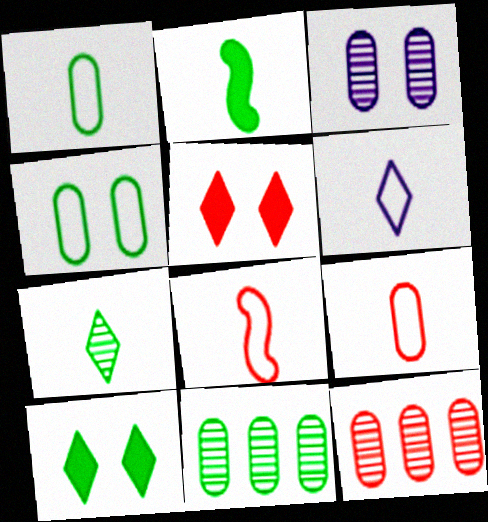[[1, 2, 7], 
[1, 6, 8], 
[5, 8, 12]]